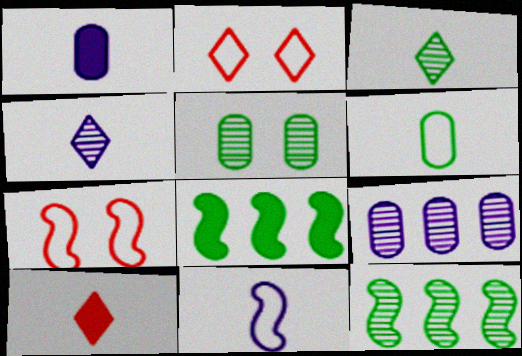[[1, 2, 12], 
[1, 4, 11], 
[3, 5, 12]]